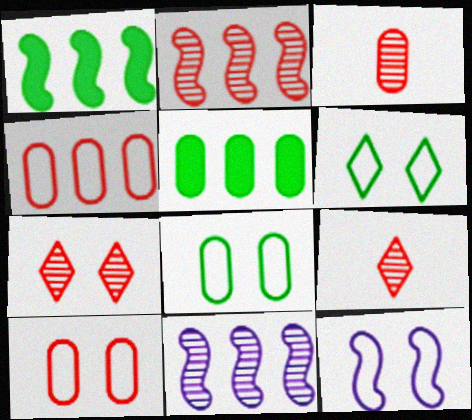[[2, 3, 7], 
[5, 9, 12], 
[6, 10, 12]]